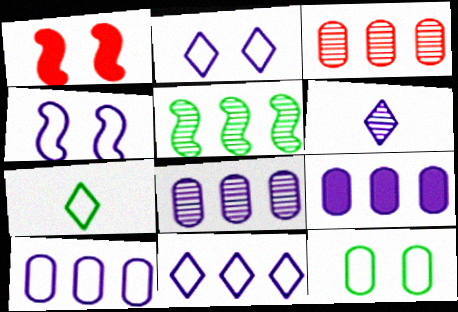[[1, 7, 8], 
[4, 6, 9], 
[8, 9, 10]]